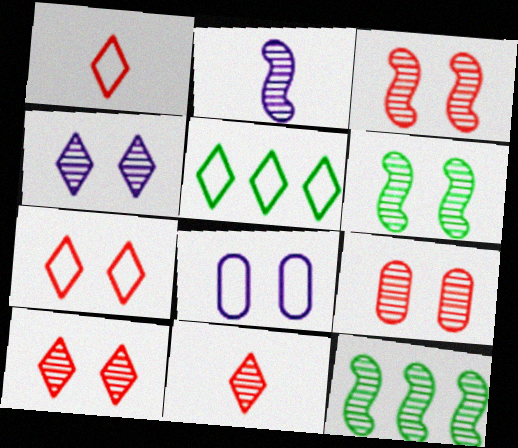[[2, 3, 12], 
[3, 9, 10], 
[4, 6, 9]]